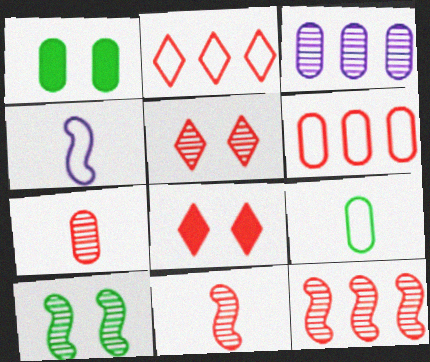[[5, 7, 12], 
[6, 8, 11]]